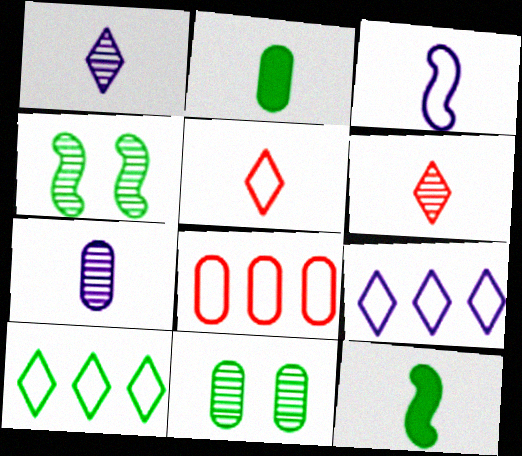[[2, 3, 6], 
[2, 4, 10], 
[5, 7, 12], 
[10, 11, 12]]